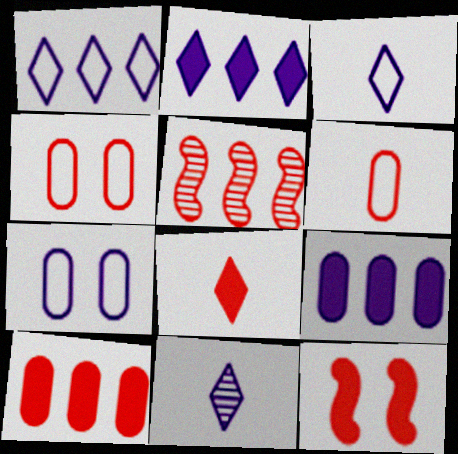[[4, 5, 8], 
[8, 10, 12]]